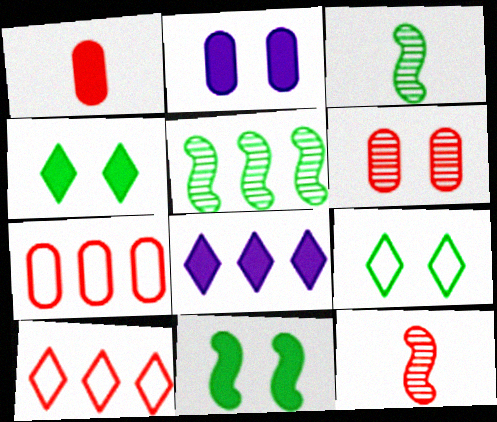[[1, 6, 7], 
[1, 8, 11], 
[2, 3, 10], 
[5, 7, 8]]